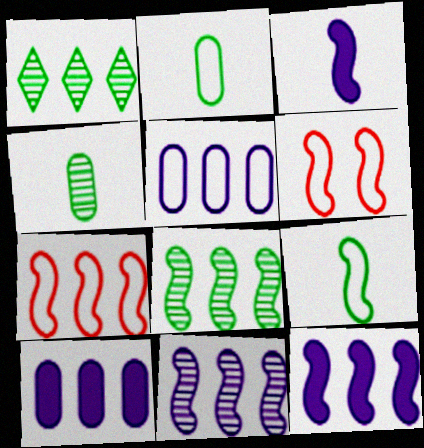[[1, 7, 10], 
[3, 6, 8], 
[7, 8, 12]]